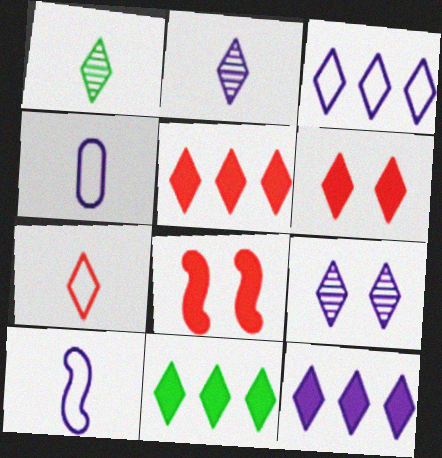[[1, 3, 6], 
[5, 11, 12], 
[7, 9, 11]]